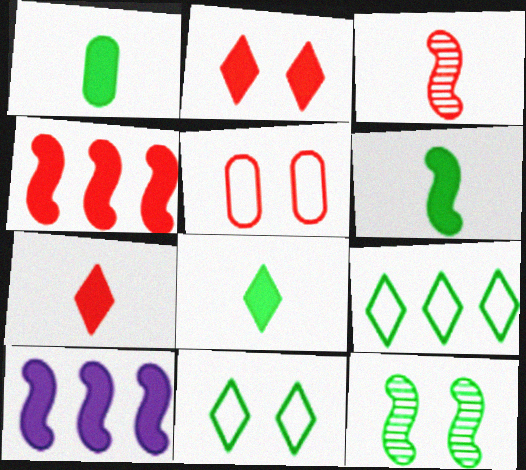[[1, 2, 10], 
[1, 6, 8], 
[1, 9, 12]]